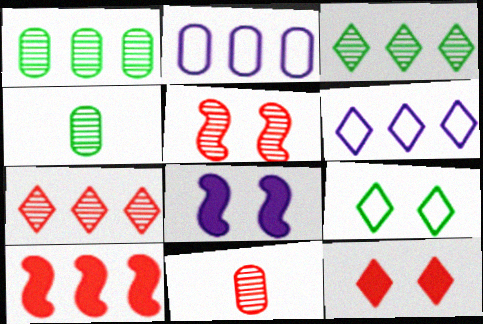[[1, 6, 10], 
[2, 3, 10], 
[5, 7, 11]]